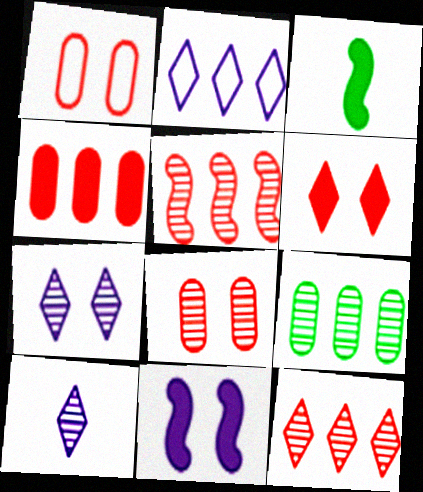[[2, 3, 8]]